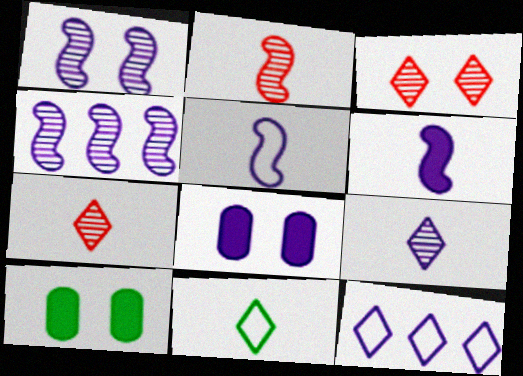[[2, 10, 12]]